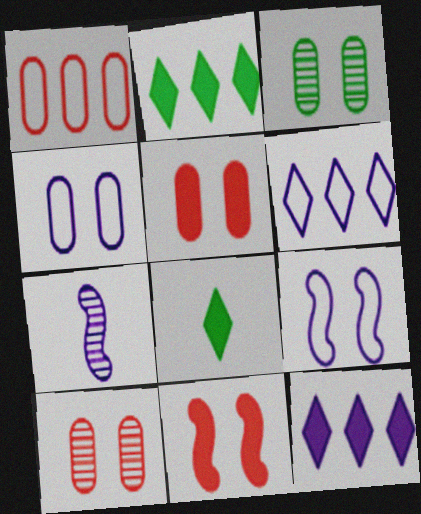[[3, 4, 5], 
[4, 7, 12]]